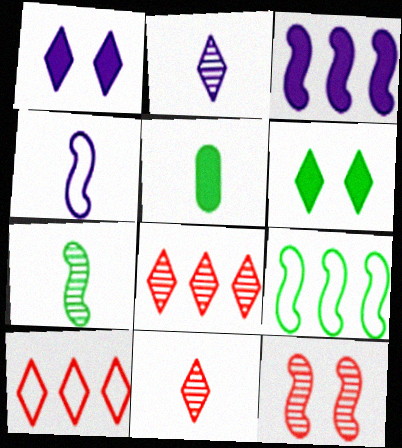[[2, 6, 10], 
[4, 5, 11]]